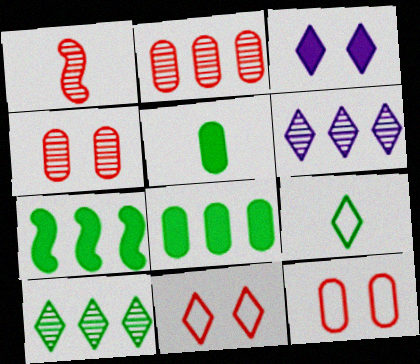[]